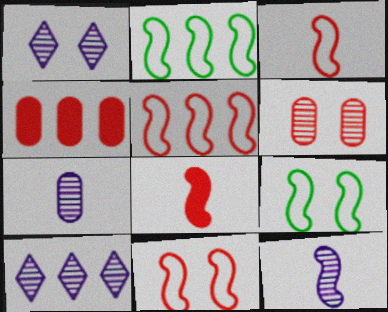[[2, 4, 10], 
[3, 5, 11]]